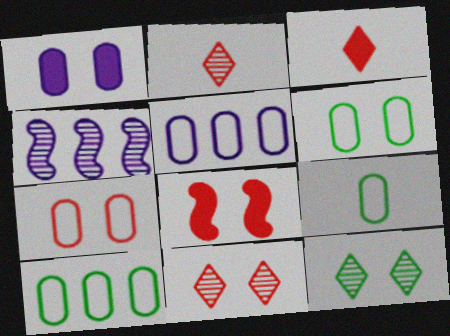[[3, 4, 6], 
[5, 7, 9], 
[6, 9, 10], 
[7, 8, 11]]